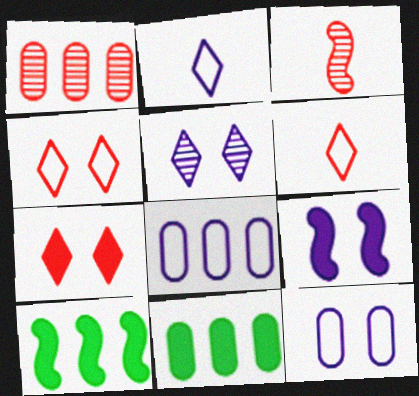[[1, 8, 11], 
[5, 9, 12]]